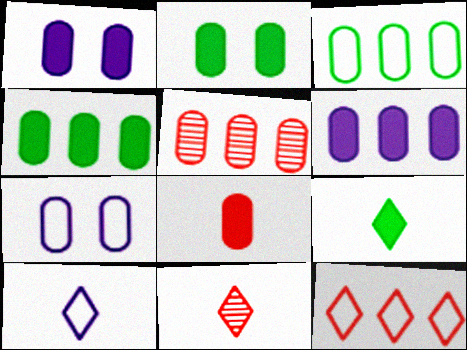[[1, 4, 8], 
[2, 6, 8], 
[3, 5, 6], 
[9, 10, 11]]